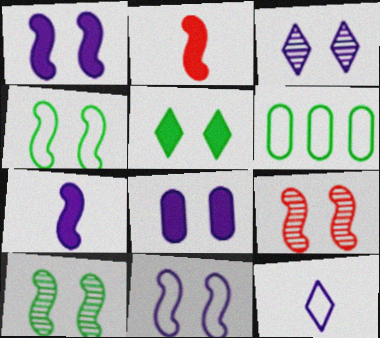[[1, 4, 9], 
[2, 3, 6], 
[3, 8, 11]]